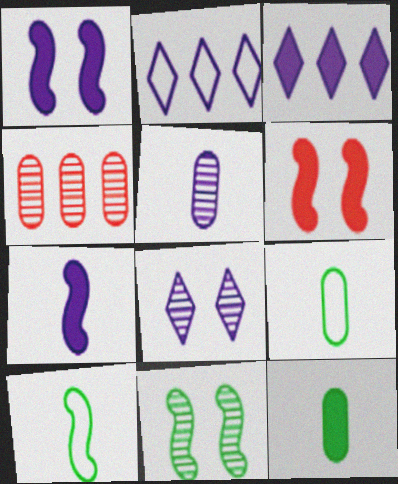[[1, 2, 5], 
[3, 6, 12]]